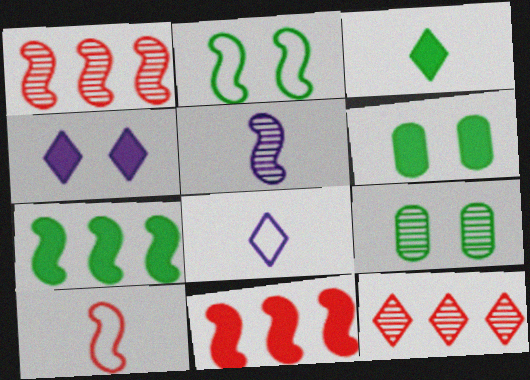[[1, 6, 8], 
[2, 5, 11], 
[3, 6, 7], 
[5, 9, 12], 
[8, 9, 11]]